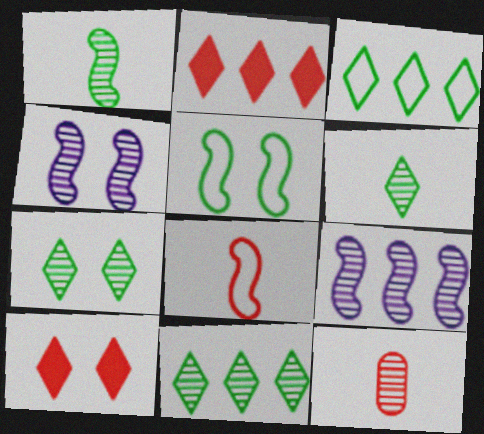[[4, 11, 12], 
[6, 7, 11], 
[7, 9, 12]]